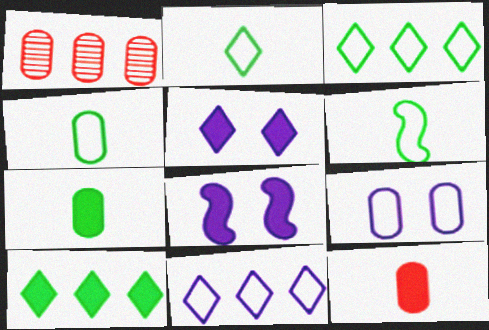[[1, 2, 8], 
[1, 5, 6], 
[1, 7, 9], 
[2, 4, 6], 
[8, 10, 12]]